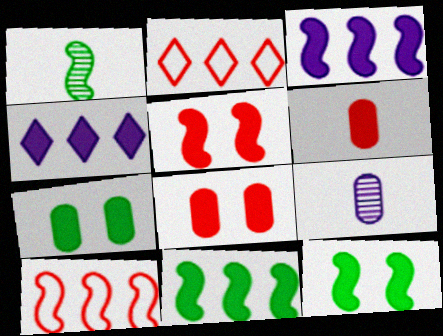[[2, 9, 12], 
[4, 6, 12]]